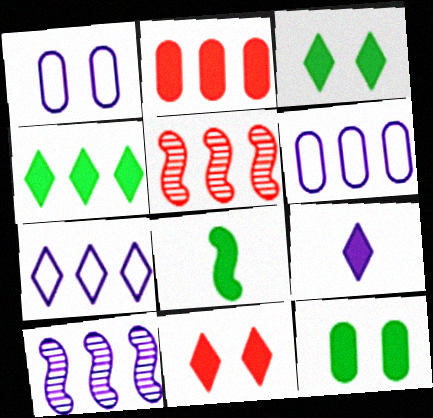[[1, 9, 10], 
[4, 5, 6], 
[4, 8, 12], 
[4, 9, 11]]